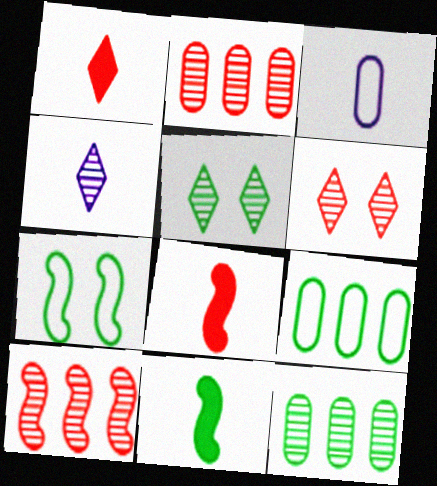[[5, 9, 11]]